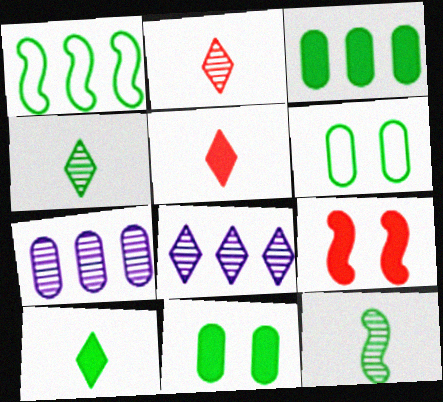[[1, 4, 11]]